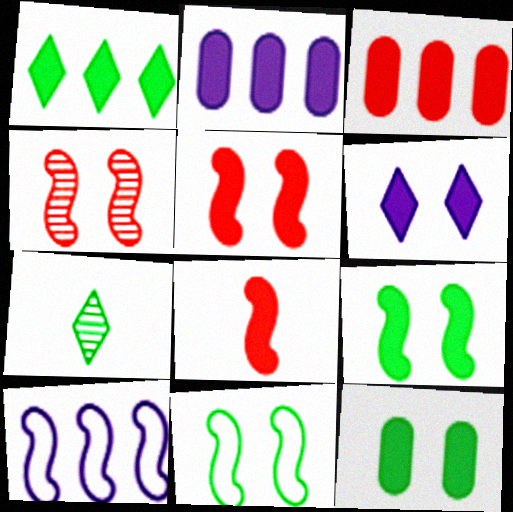[[5, 6, 12]]